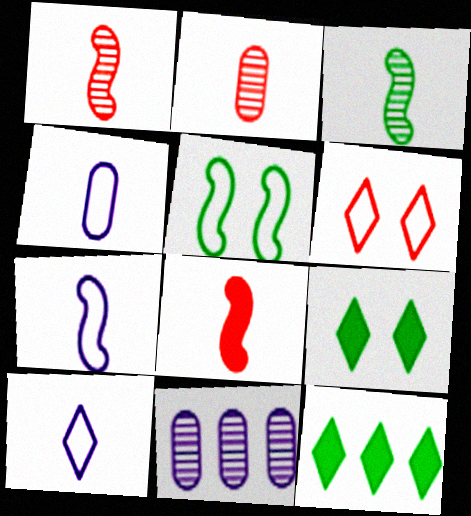[[3, 7, 8], 
[4, 7, 10]]